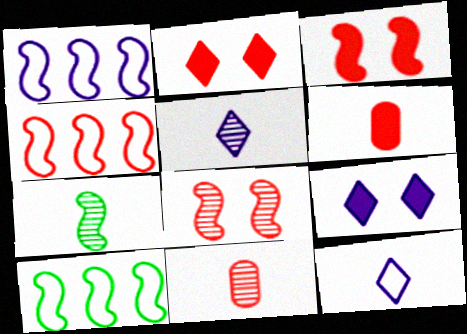[[1, 3, 7], 
[1, 4, 10], 
[2, 4, 11], 
[5, 7, 11], 
[6, 7, 12], 
[9, 10, 11]]